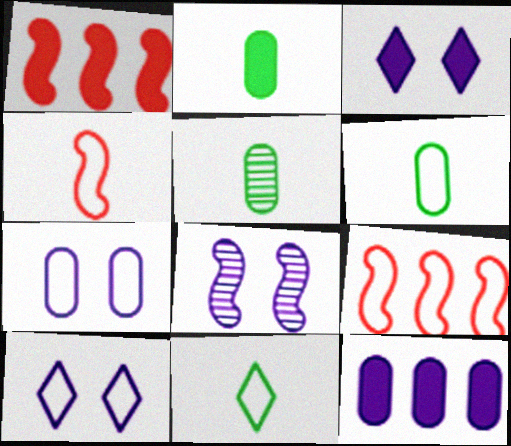[[1, 2, 3], 
[1, 5, 10], 
[2, 5, 6], 
[3, 5, 9], 
[3, 7, 8], 
[6, 9, 10], 
[7, 9, 11]]